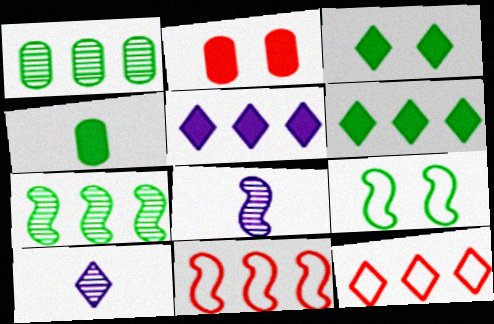[[1, 5, 11], 
[3, 10, 12]]